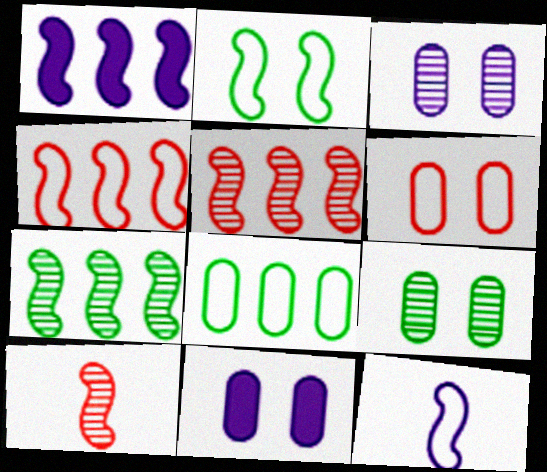[[1, 2, 10], 
[1, 4, 7], 
[2, 4, 12], 
[6, 9, 11]]